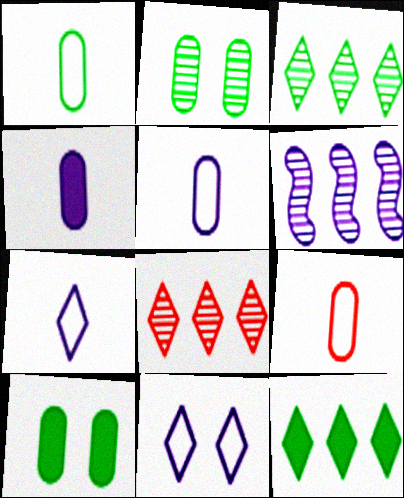[[1, 5, 9], 
[4, 6, 11]]